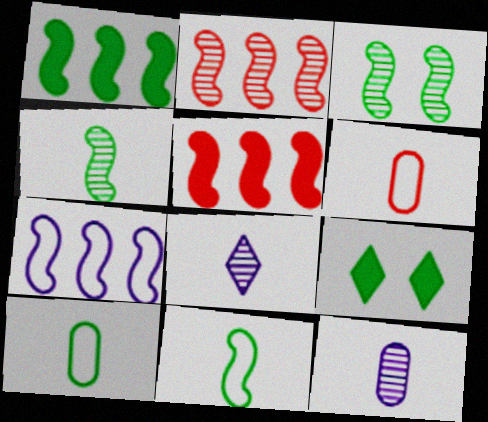[[1, 2, 7], 
[1, 3, 11]]